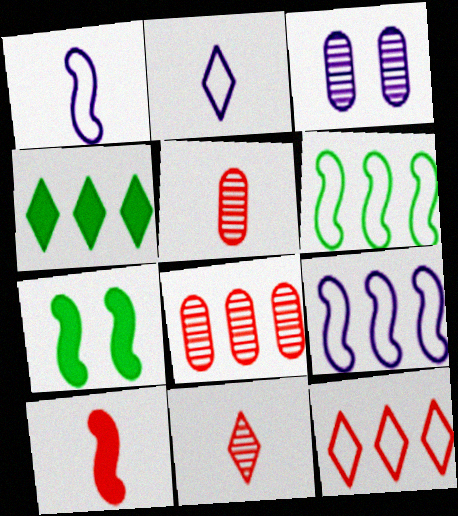[[2, 7, 8], 
[4, 8, 9]]